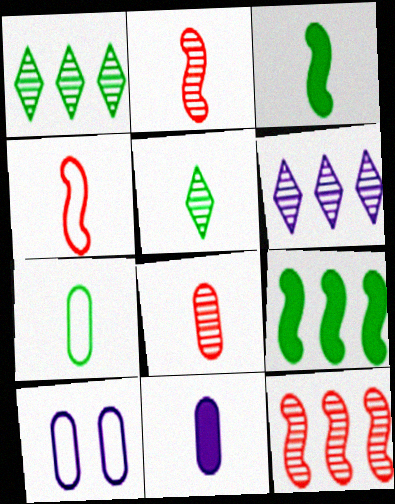[[3, 5, 7], 
[4, 5, 11], 
[7, 8, 11]]